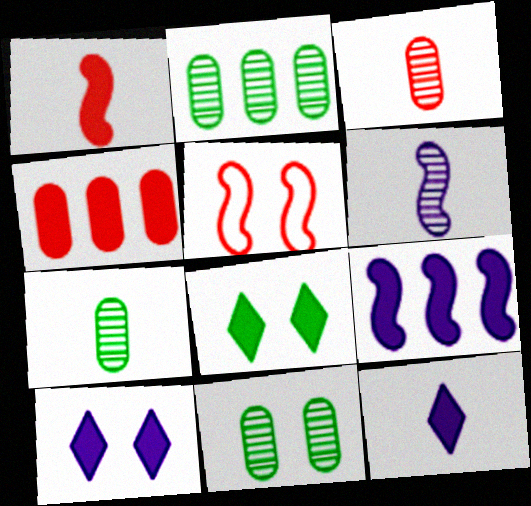[[2, 5, 12], 
[2, 7, 11], 
[5, 10, 11]]